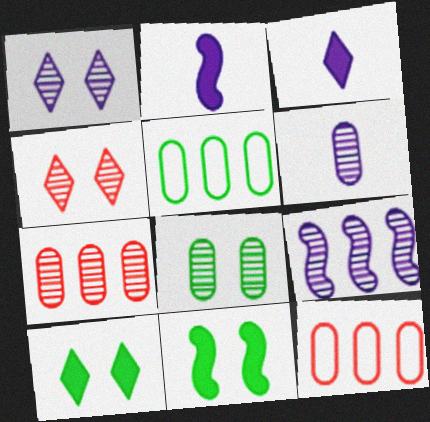[[1, 6, 9], 
[2, 4, 5], 
[6, 7, 8]]